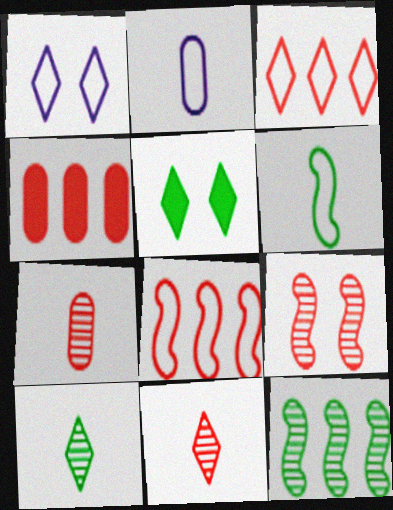[]